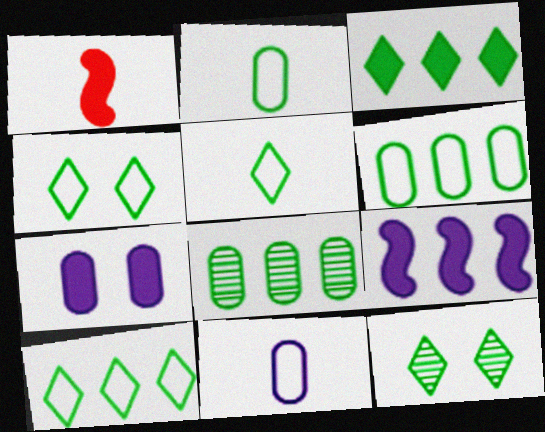[[1, 3, 7], 
[3, 5, 12], 
[4, 5, 10]]